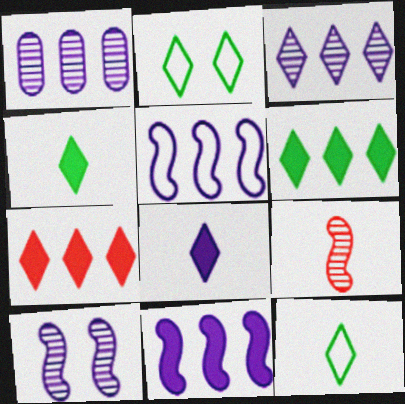[]